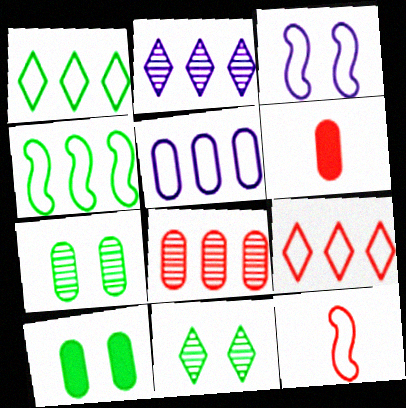[[2, 10, 12], 
[3, 4, 12], 
[4, 5, 9], 
[5, 6, 7]]